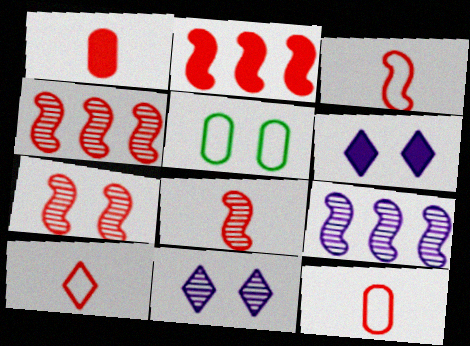[[1, 8, 10], 
[2, 3, 7], 
[3, 10, 12], 
[4, 7, 8], 
[5, 6, 7]]